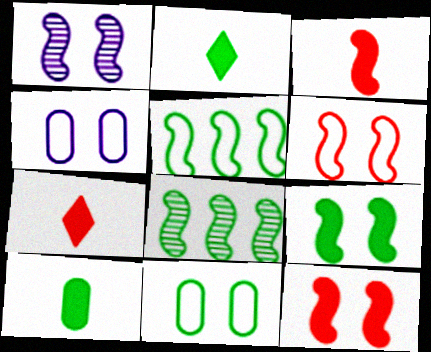[[1, 3, 5], 
[1, 6, 9], 
[2, 8, 11], 
[4, 7, 8]]